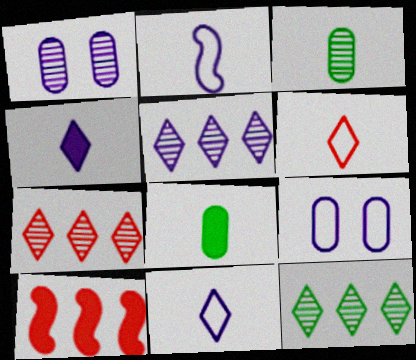[[5, 7, 12]]